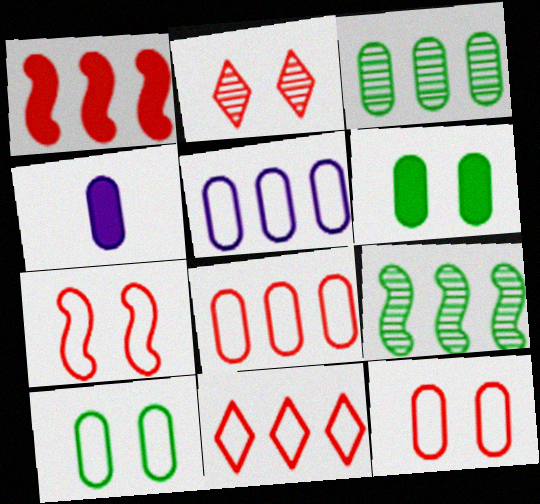[[3, 4, 12]]